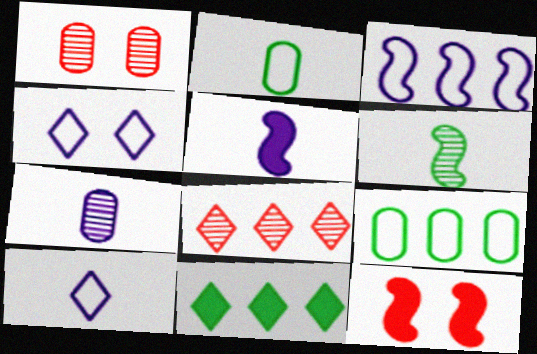[[3, 6, 12], 
[5, 7, 10]]